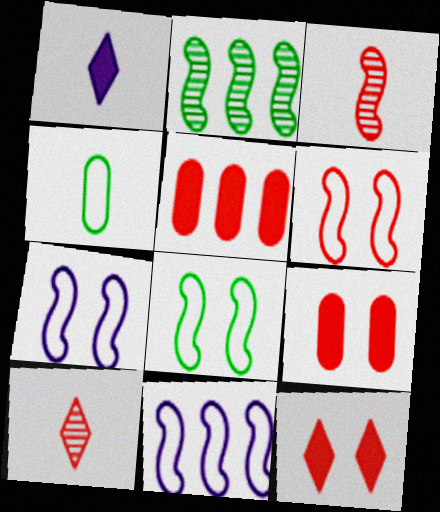[[1, 3, 4], 
[5, 6, 10], 
[6, 7, 8]]